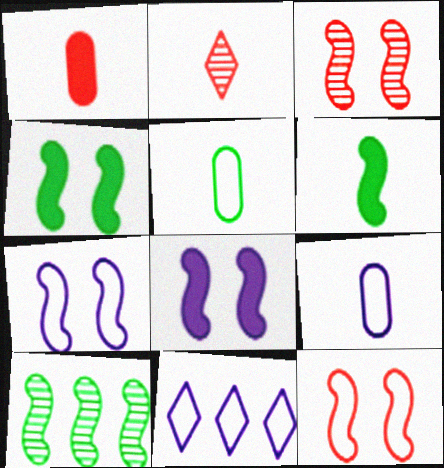[[2, 6, 9], 
[3, 4, 7], 
[5, 11, 12], 
[7, 9, 11]]